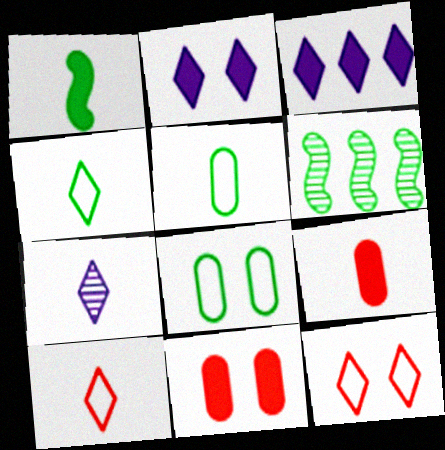[[1, 3, 11]]